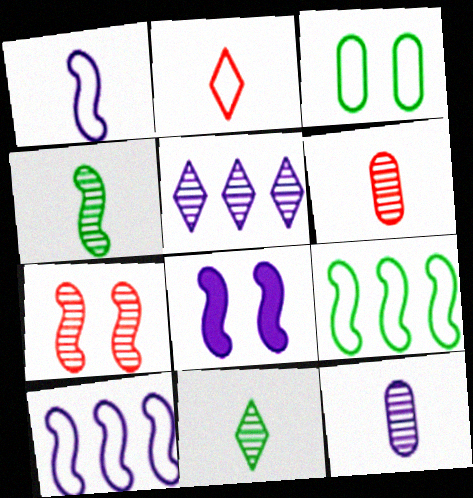[[2, 3, 10]]